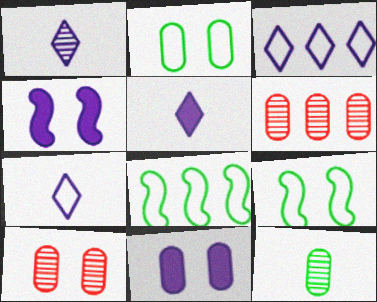[[1, 5, 7], 
[2, 10, 11], 
[5, 6, 9], 
[5, 8, 10]]